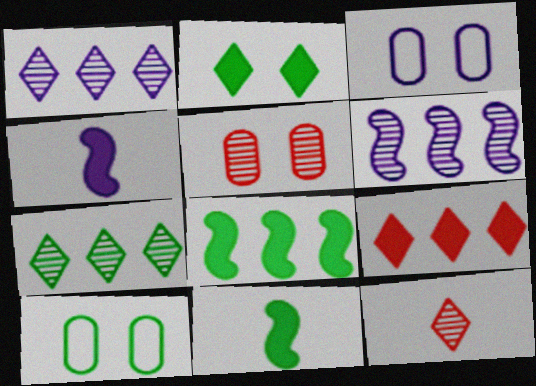[[1, 3, 4], 
[3, 8, 12], 
[7, 10, 11]]